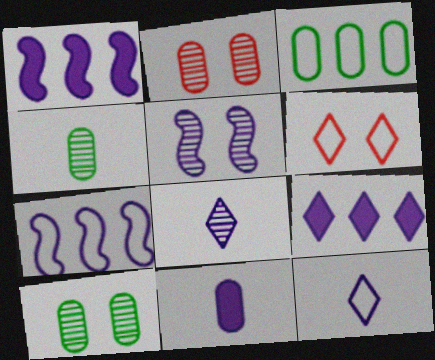[[1, 4, 6], 
[2, 3, 11]]